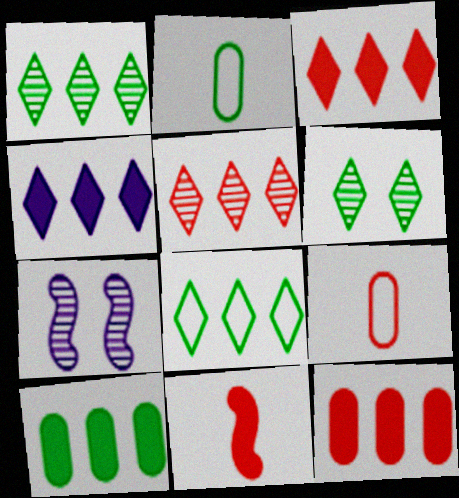[[2, 3, 7], 
[4, 5, 8]]